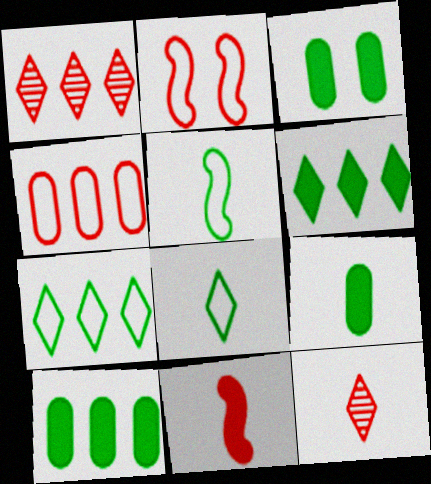[[3, 9, 10]]